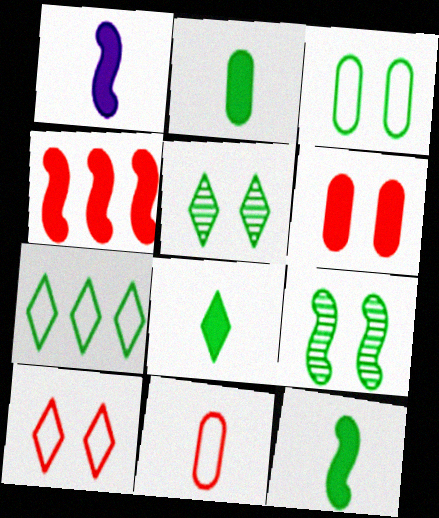[[2, 7, 9], 
[2, 8, 12], 
[5, 7, 8]]